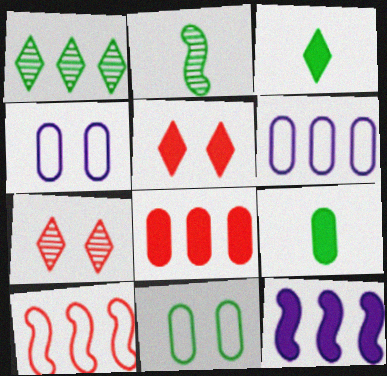[[2, 5, 6], 
[5, 9, 12]]